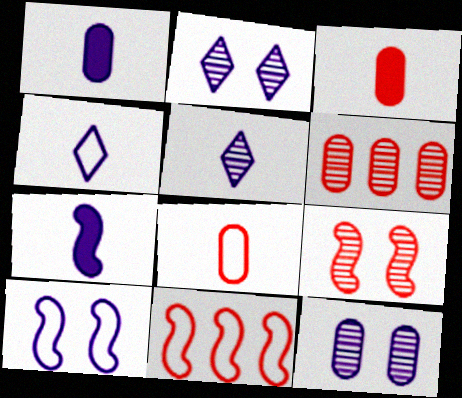[]